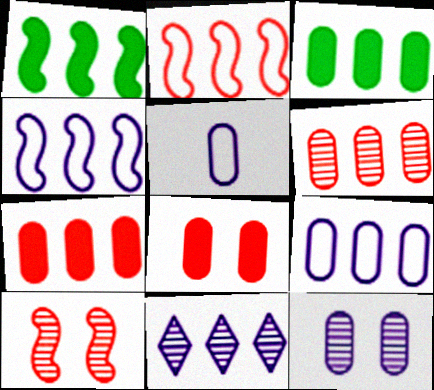[[2, 3, 11], 
[3, 6, 9]]